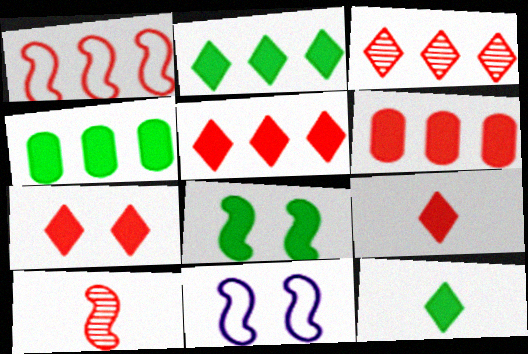[[1, 3, 6], 
[4, 8, 12], 
[5, 7, 9]]